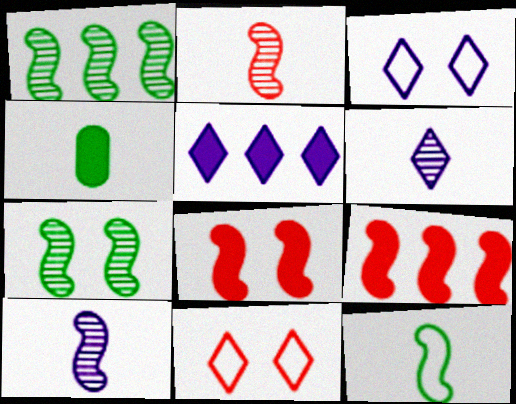[[3, 5, 6], 
[4, 5, 8]]